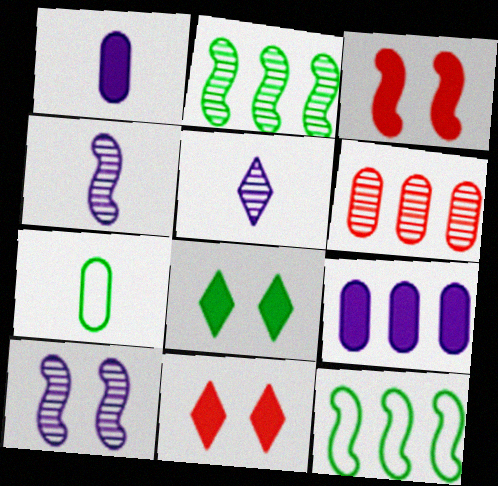[[2, 7, 8], 
[3, 4, 12]]